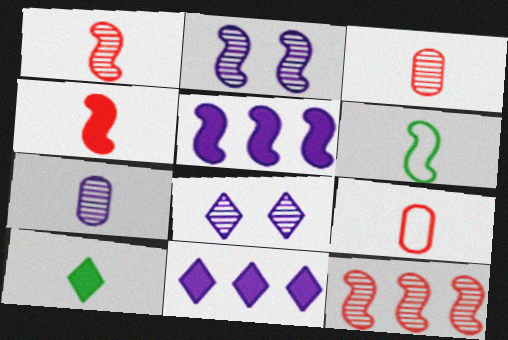[]